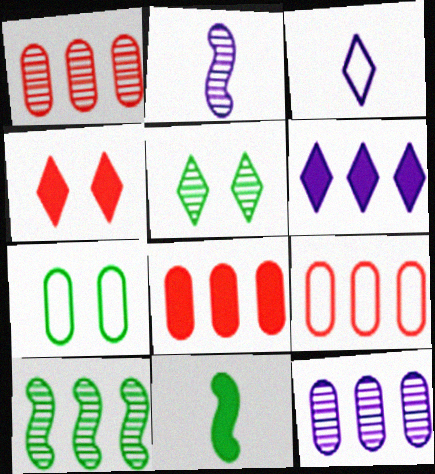[[1, 2, 5], 
[1, 8, 9], 
[6, 9, 10]]